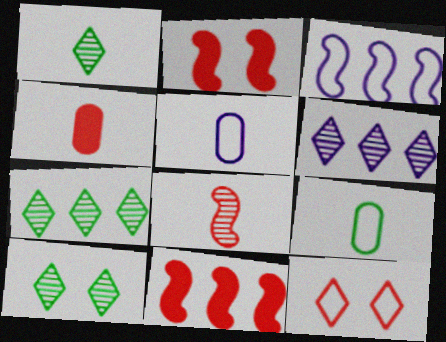[[1, 7, 10], 
[2, 5, 7], 
[2, 6, 9], 
[3, 4, 10], 
[3, 9, 12], 
[5, 10, 11]]